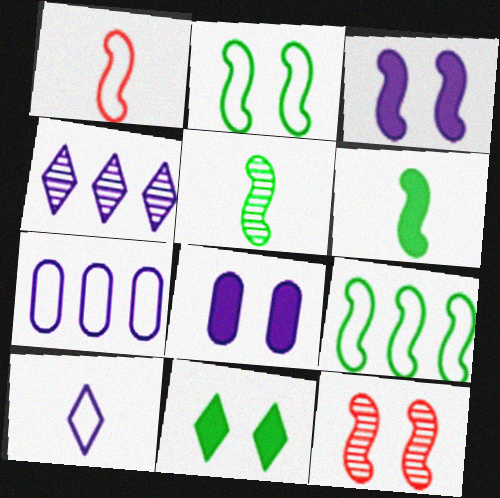[[2, 3, 12]]